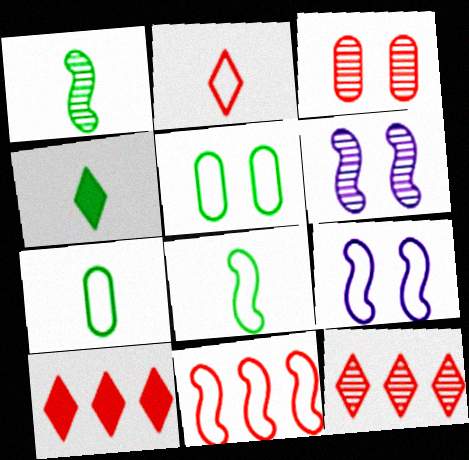[[1, 4, 7], 
[6, 7, 10], 
[8, 9, 11]]